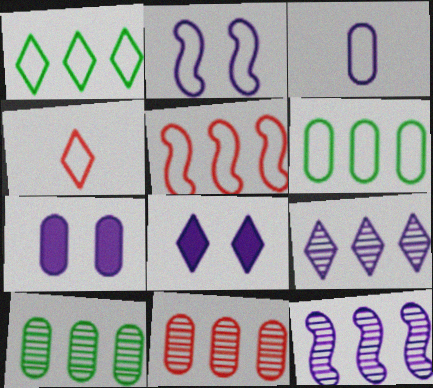[[2, 4, 6], 
[3, 8, 12]]